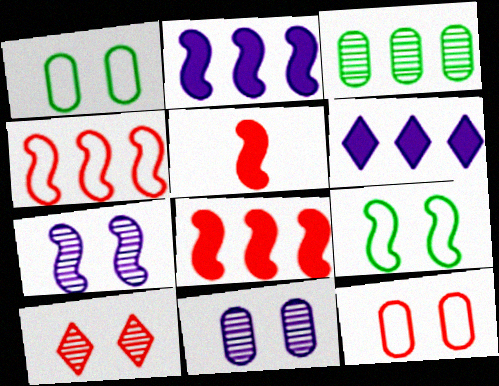[[3, 4, 6]]